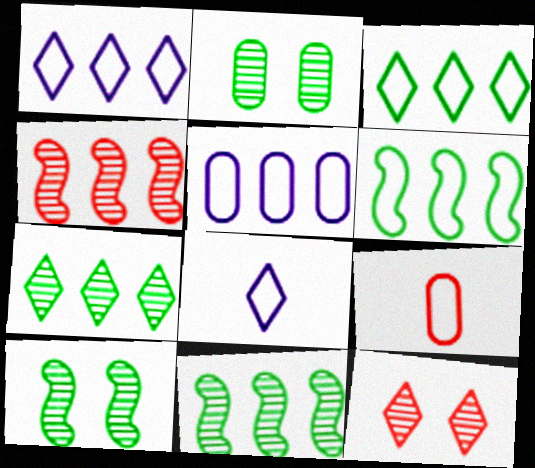[]